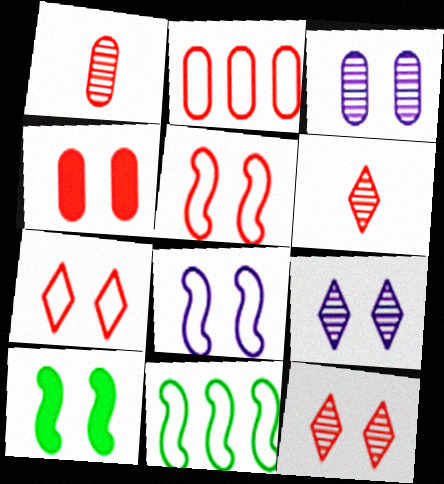[[1, 2, 4], 
[3, 7, 10], 
[4, 5, 12]]